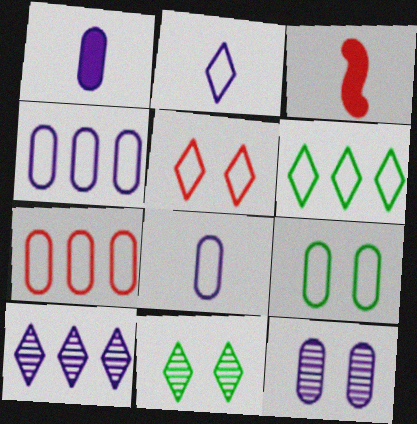[[1, 4, 12], 
[2, 5, 6], 
[3, 4, 11], 
[3, 6, 12], 
[3, 9, 10], 
[7, 8, 9]]